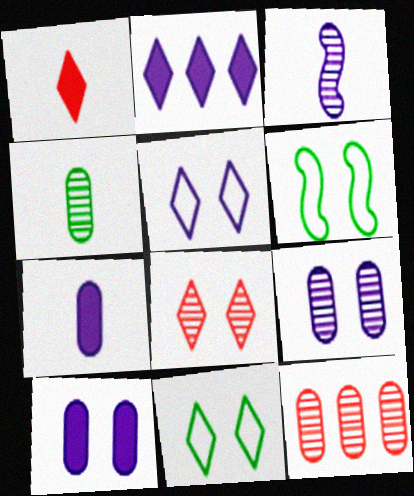[[4, 9, 12], 
[6, 8, 10]]